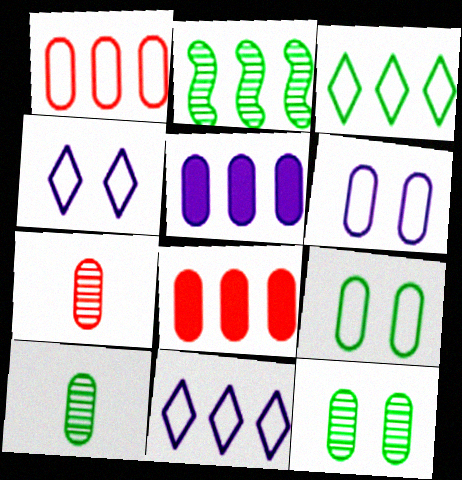[[2, 8, 11], 
[5, 7, 9], 
[6, 8, 10]]